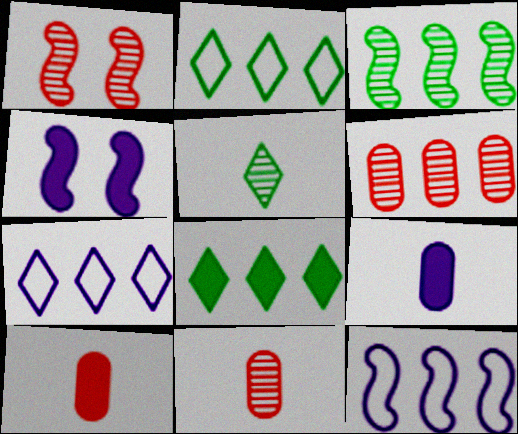[[1, 2, 9], 
[2, 4, 11], 
[4, 8, 10], 
[6, 8, 12]]